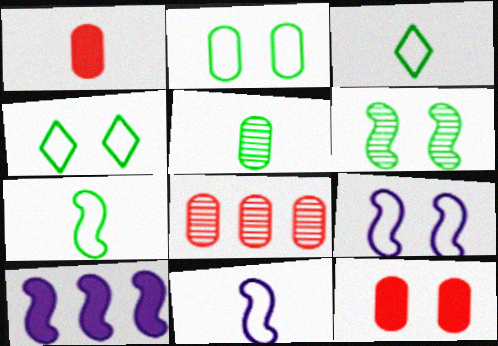[]